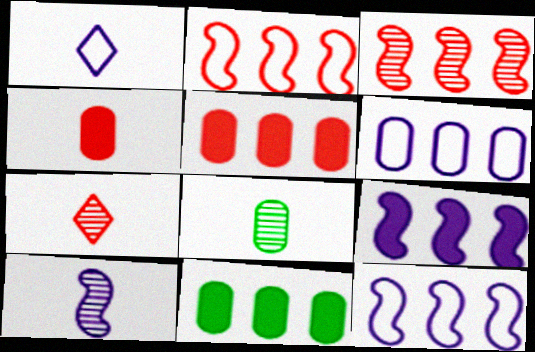[[7, 8, 10]]